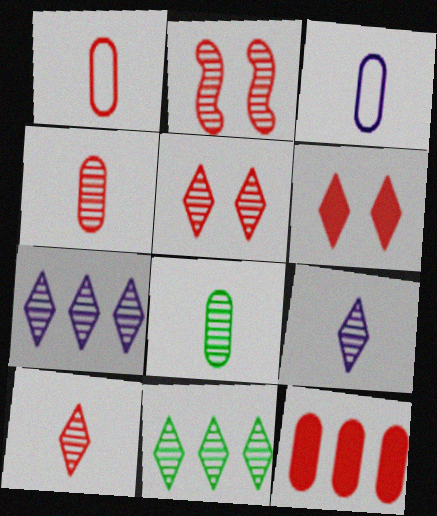[[2, 7, 8], 
[5, 9, 11]]